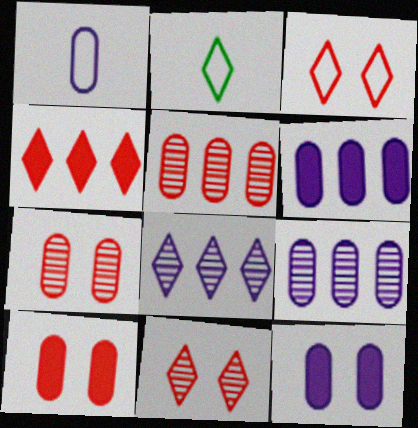[[1, 9, 12]]